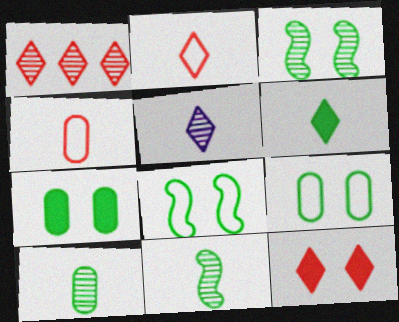[[1, 2, 12], 
[2, 5, 6]]